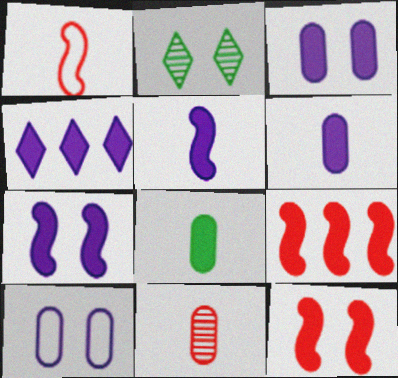[[2, 10, 12], 
[3, 4, 5], 
[4, 6, 7], 
[4, 8, 12]]